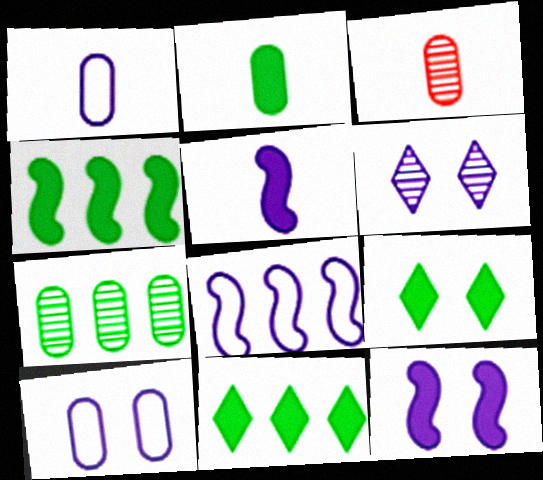[[1, 2, 3], 
[2, 4, 9], 
[3, 8, 9], 
[6, 10, 12]]